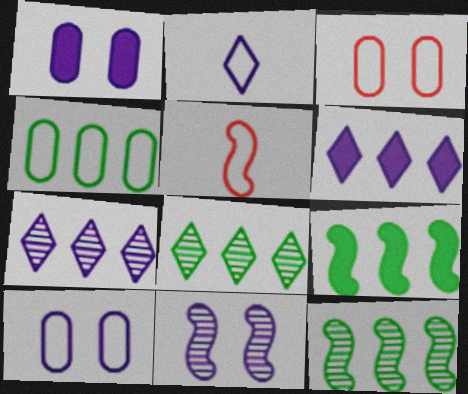[[1, 5, 8], 
[4, 8, 9], 
[5, 9, 11]]